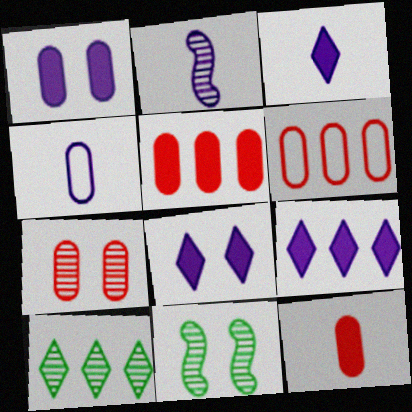[[2, 3, 4], 
[2, 7, 10], 
[3, 6, 11], 
[3, 8, 9], 
[6, 7, 12]]